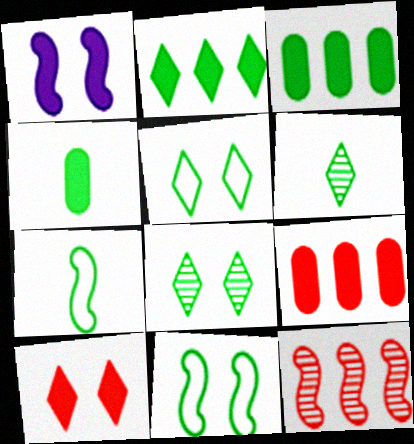[[1, 7, 12], 
[2, 5, 6], 
[3, 6, 11], 
[3, 7, 8], 
[4, 6, 7]]